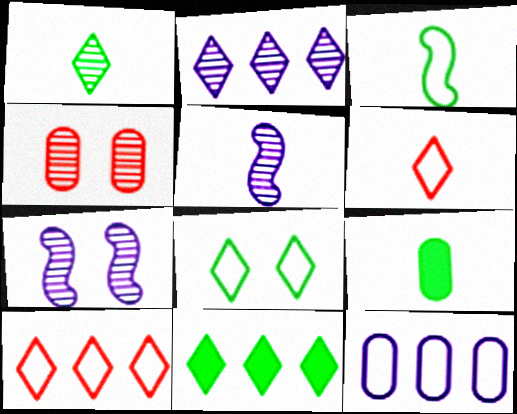[[1, 3, 9], 
[1, 8, 11], 
[2, 10, 11], 
[4, 9, 12], 
[5, 6, 9], 
[7, 9, 10]]